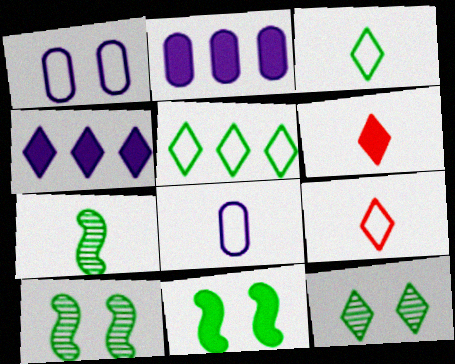[[2, 6, 11], 
[2, 9, 10], 
[4, 9, 12], 
[6, 7, 8]]